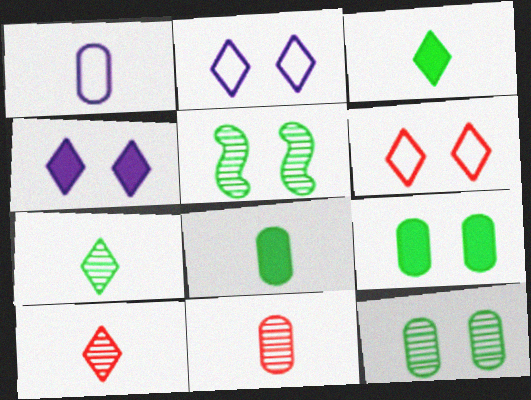[[1, 8, 11]]